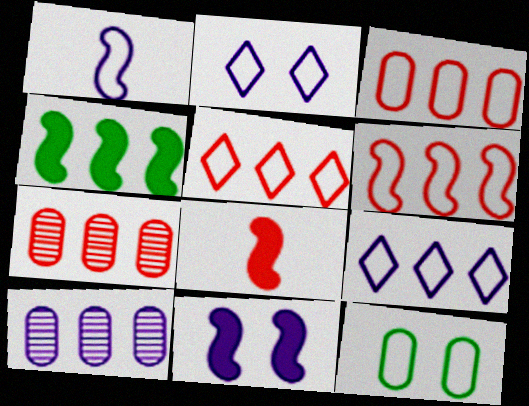[[1, 5, 12], 
[3, 5, 6], 
[4, 5, 10], 
[4, 7, 9], 
[4, 8, 11]]